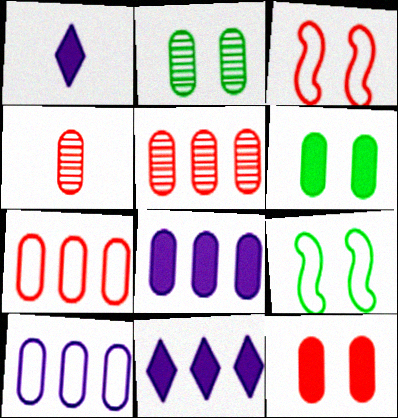[[1, 5, 9], 
[4, 6, 10], 
[4, 7, 12], 
[4, 9, 11]]